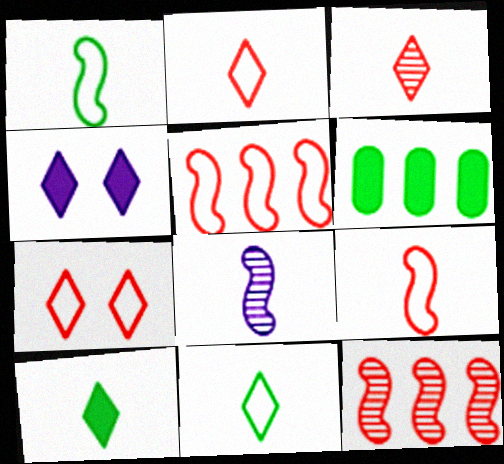[[6, 7, 8]]